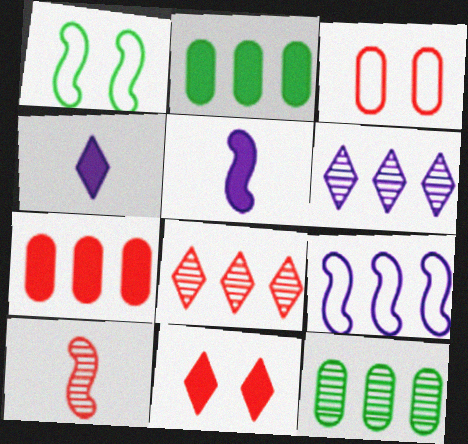[[2, 5, 11], 
[2, 8, 9]]